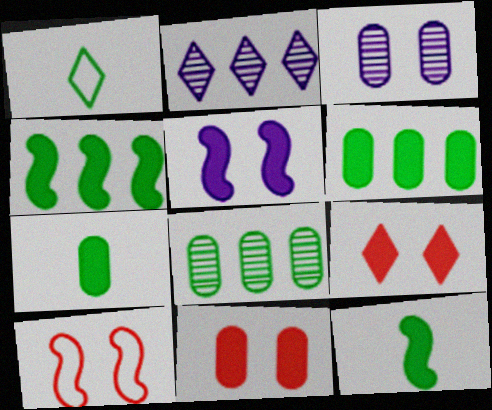[[1, 2, 9], 
[2, 7, 10]]